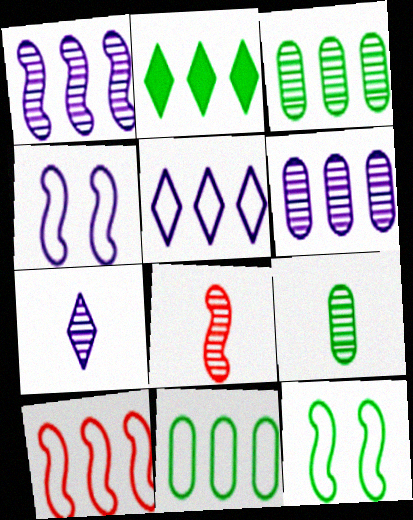[[2, 6, 10], 
[2, 9, 12], 
[5, 10, 11], 
[7, 8, 9]]